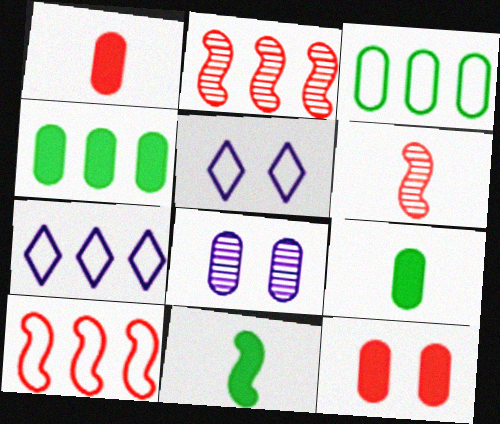[[1, 3, 8], 
[2, 4, 7], 
[2, 5, 9], 
[3, 7, 10], 
[4, 5, 6]]